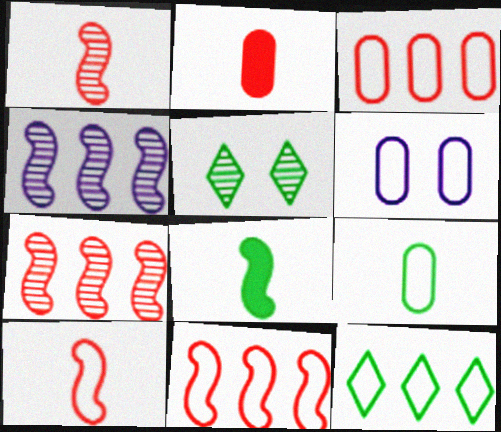[[3, 6, 9], 
[6, 10, 12]]